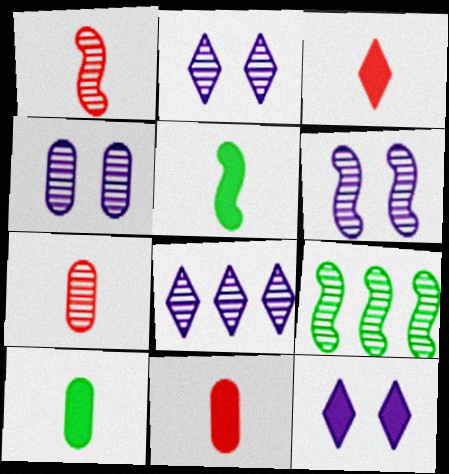[[1, 6, 9], 
[2, 4, 6], 
[2, 7, 9]]